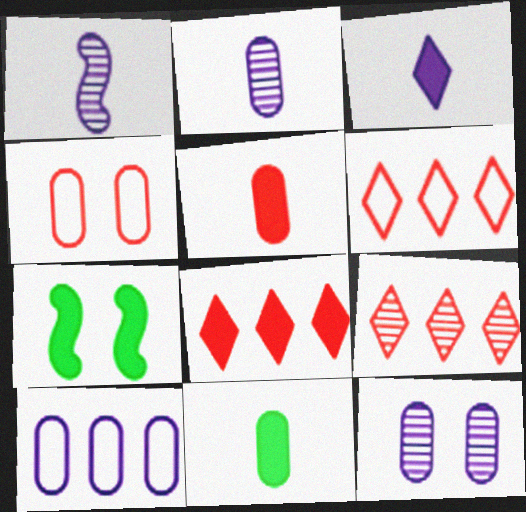[[2, 6, 7], 
[6, 8, 9]]